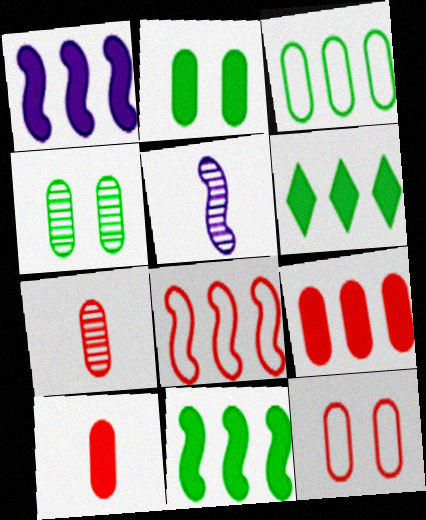[[1, 6, 9], 
[5, 6, 12], 
[7, 9, 12]]